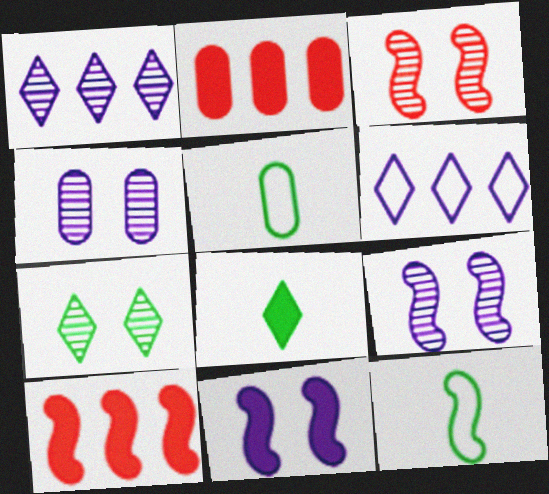[[2, 4, 5], 
[2, 8, 11], 
[3, 4, 7], 
[9, 10, 12]]